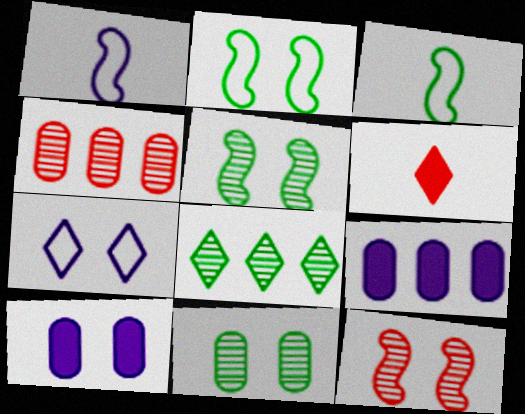[[6, 7, 8]]